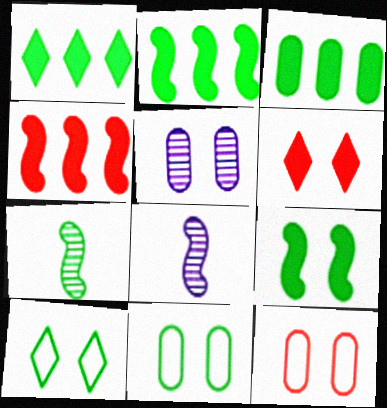[[1, 2, 3], 
[1, 7, 11], 
[1, 8, 12], 
[3, 7, 10]]